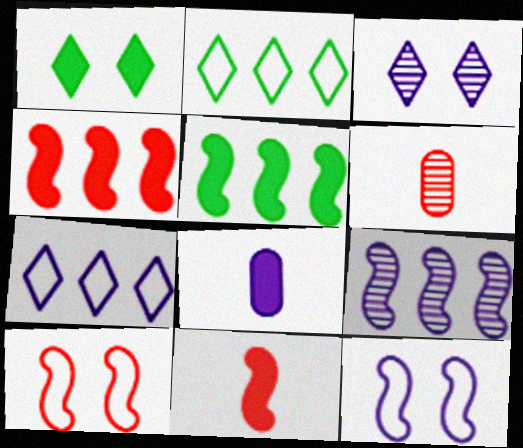[[1, 4, 8]]